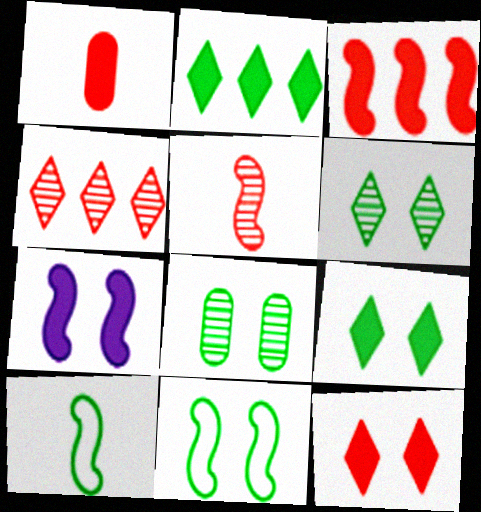[[1, 2, 7], 
[1, 3, 12], 
[2, 8, 10], 
[8, 9, 11]]